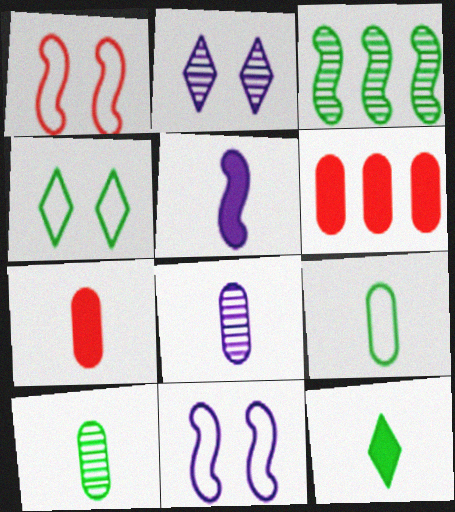[[1, 3, 5], 
[5, 7, 12], 
[7, 8, 9]]